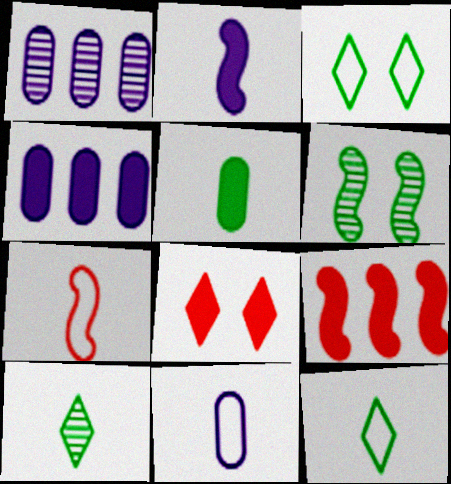[[7, 11, 12]]